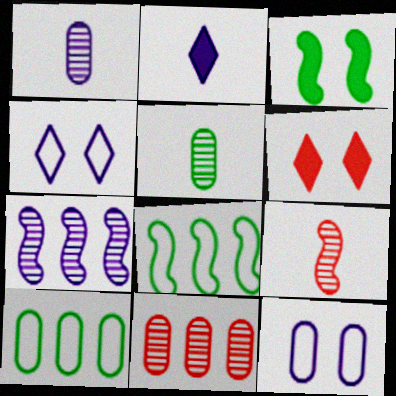[[1, 6, 8], 
[2, 7, 12]]